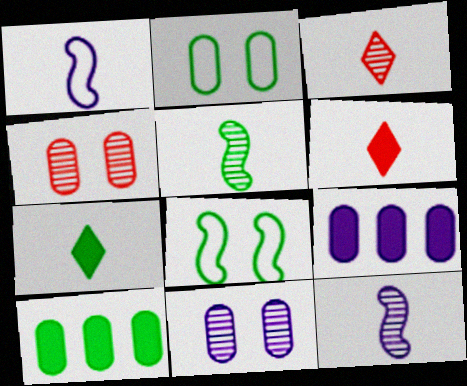[[3, 8, 9]]